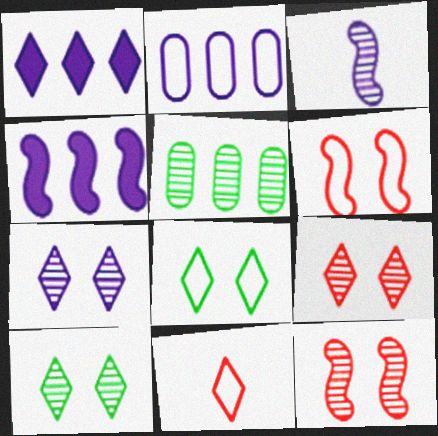[[1, 10, 11], 
[3, 5, 9], 
[7, 9, 10]]